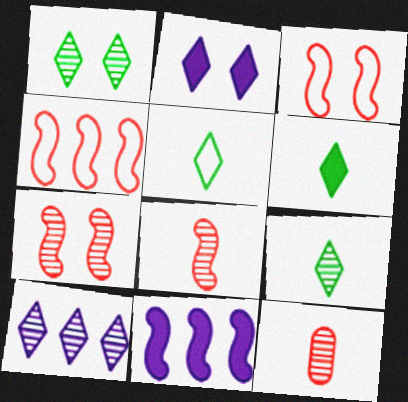[[5, 6, 9]]